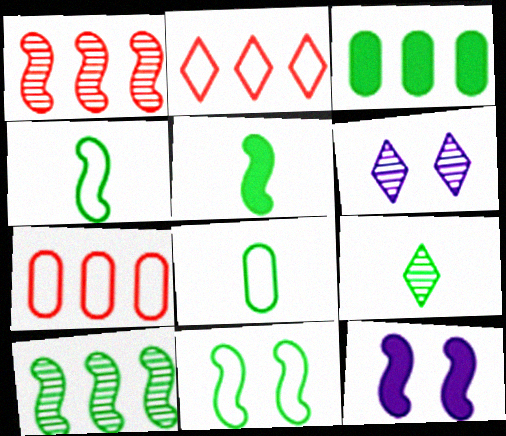[[1, 4, 12], 
[3, 9, 11], 
[5, 6, 7], 
[5, 8, 9], 
[5, 10, 11], 
[7, 9, 12]]